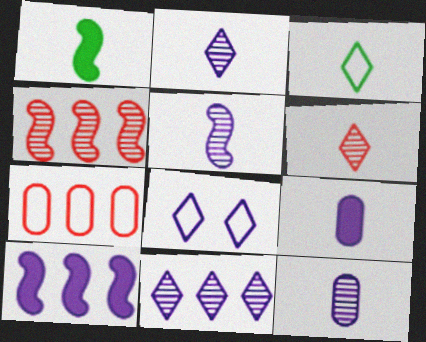[[2, 5, 12], 
[8, 10, 12]]